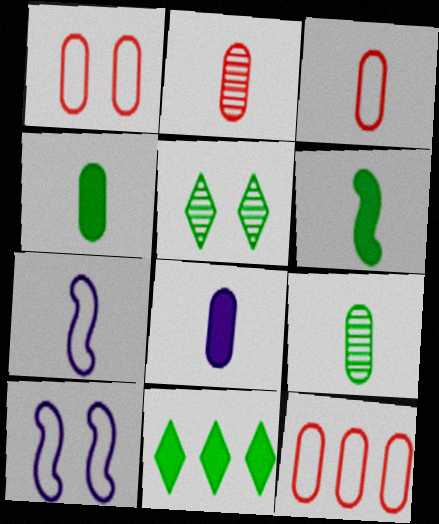[[1, 3, 12], 
[2, 10, 11], 
[3, 8, 9]]